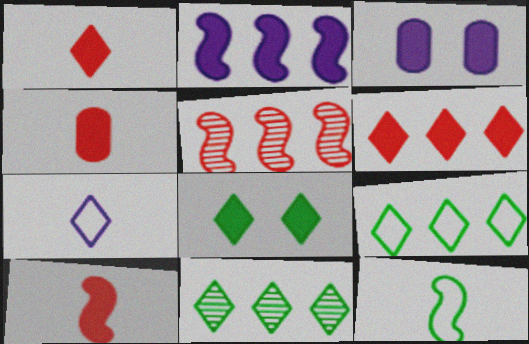[[1, 4, 10], 
[2, 4, 8]]